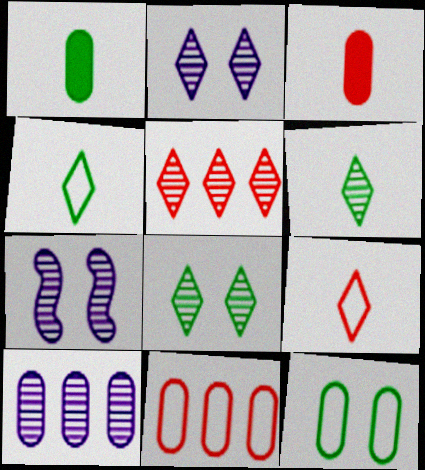[[2, 5, 6], 
[3, 10, 12]]